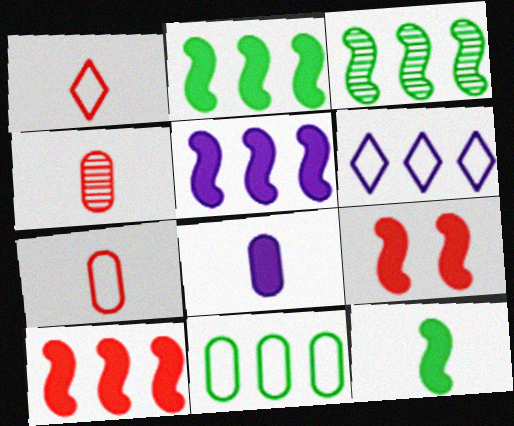[[2, 5, 10], 
[5, 9, 12]]